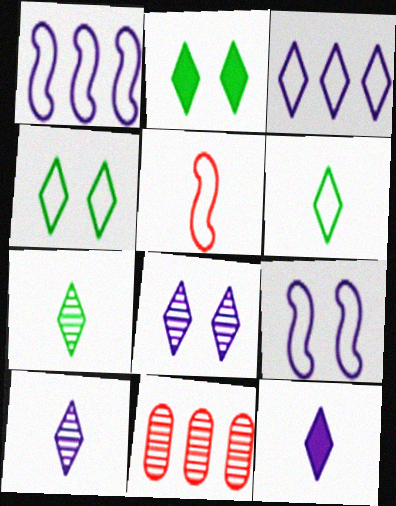[[3, 8, 12]]